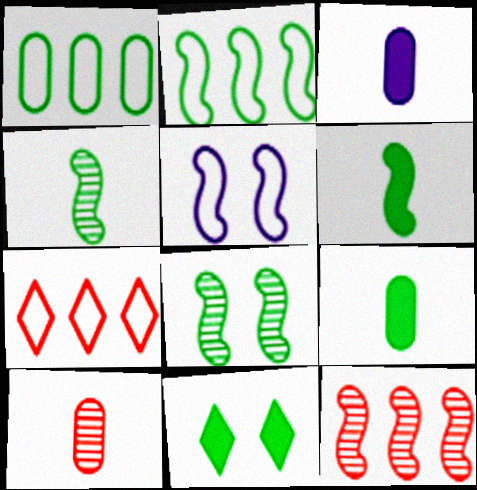[[1, 4, 11], 
[2, 6, 8], 
[3, 7, 8], 
[5, 6, 12]]